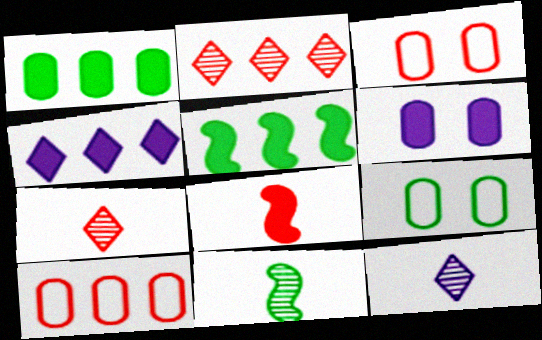[[2, 3, 8], 
[3, 4, 11], 
[3, 5, 12]]